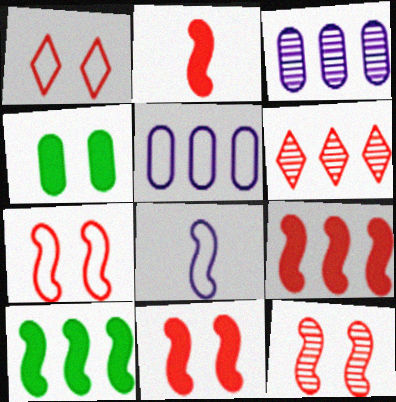[[2, 9, 11], 
[4, 6, 8], 
[5, 6, 10], 
[7, 11, 12], 
[8, 10, 12]]